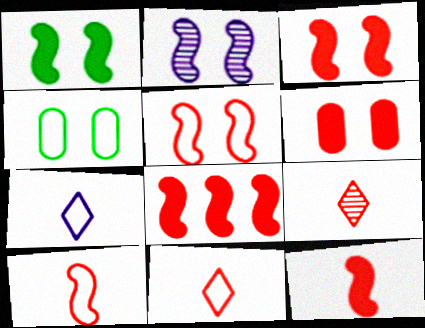[[1, 2, 5], 
[3, 8, 12]]